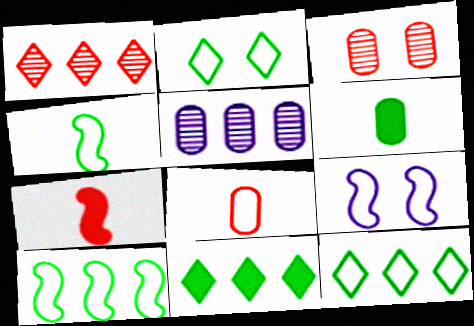[[1, 6, 9], 
[2, 5, 7], 
[8, 9, 12]]